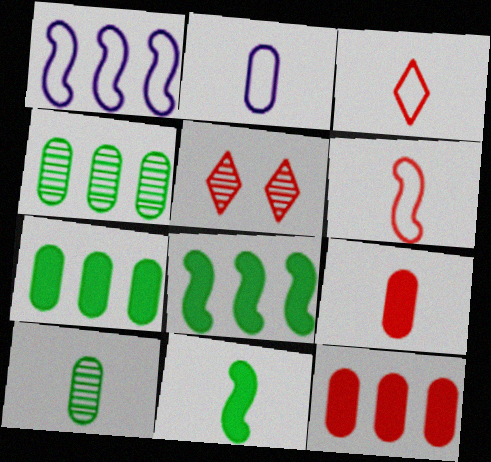[[2, 5, 8], 
[2, 9, 10], 
[5, 6, 12]]